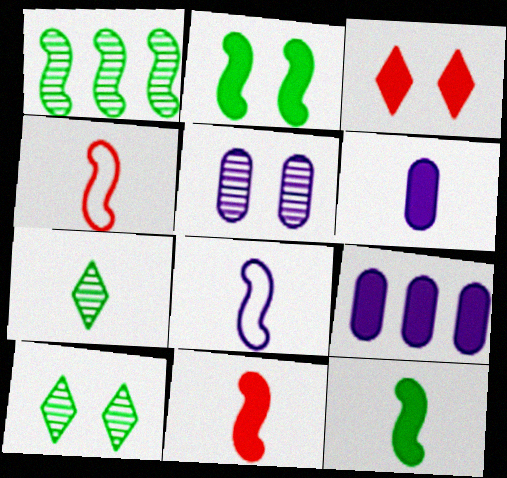[[3, 9, 12], 
[4, 6, 7], 
[4, 9, 10]]